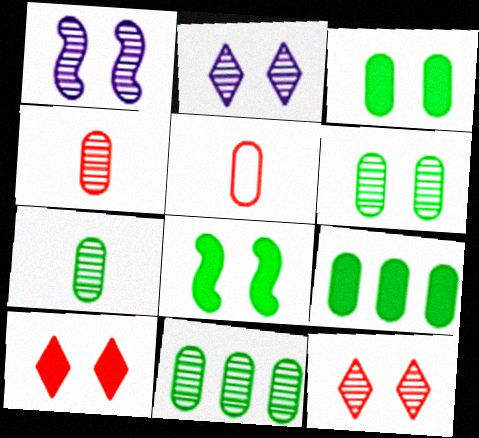[[1, 6, 12], 
[6, 7, 11]]